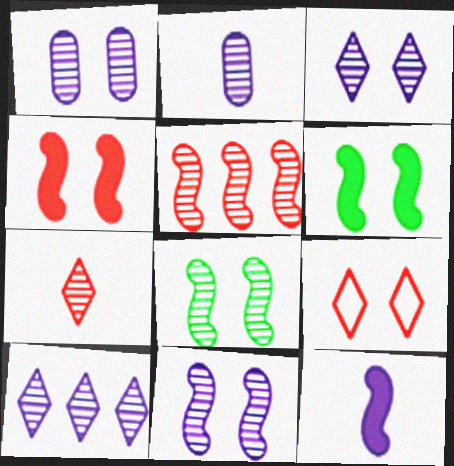[[1, 3, 11], 
[1, 6, 9], 
[2, 10, 11]]